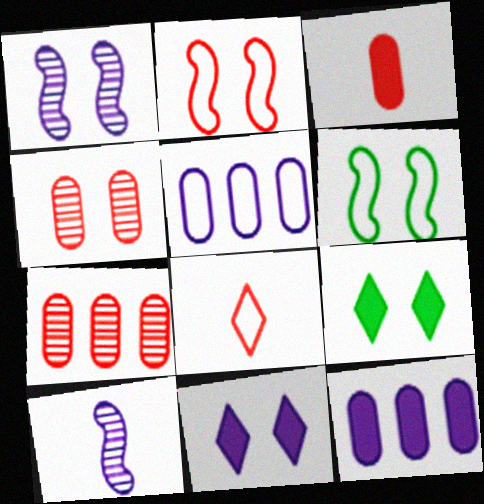[[4, 6, 11], 
[5, 6, 8], 
[5, 10, 11]]